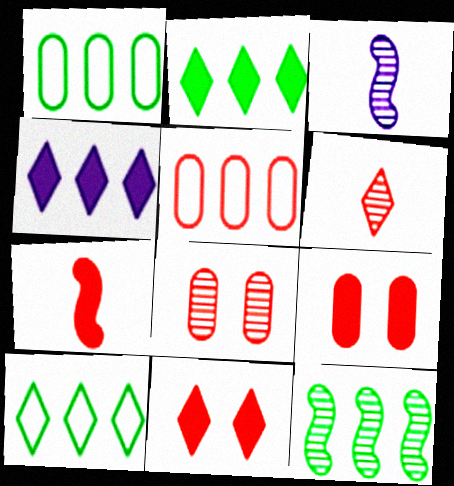[[1, 2, 12], 
[1, 3, 11], 
[3, 9, 10], 
[4, 5, 12]]